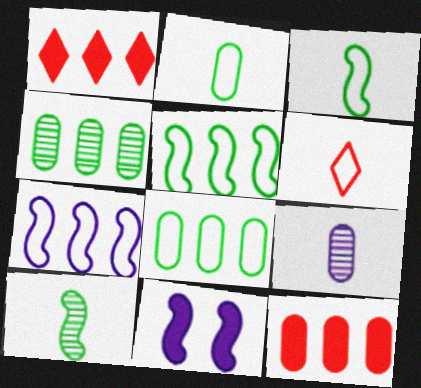[[1, 4, 7], 
[4, 6, 11]]